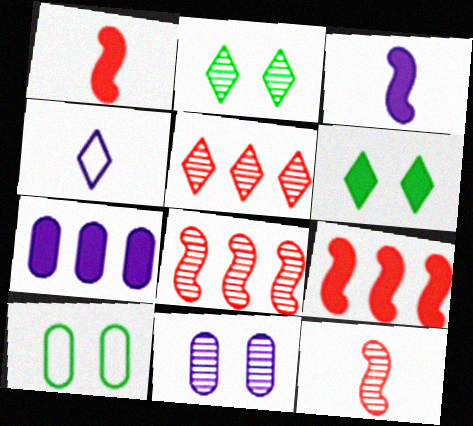[[1, 6, 7], 
[3, 5, 10], 
[4, 5, 6]]